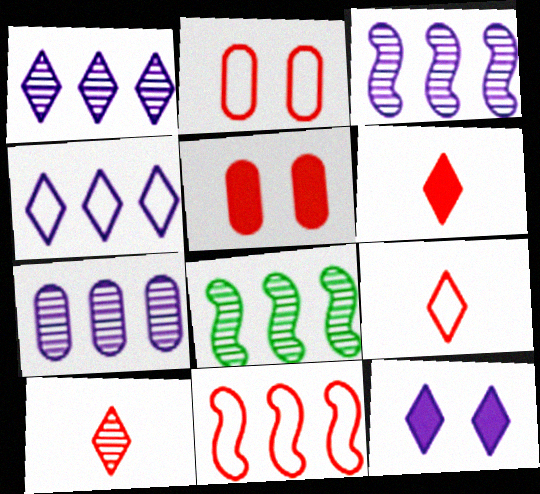[[1, 3, 7], 
[2, 9, 11], 
[5, 10, 11], 
[6, 9, 10]]